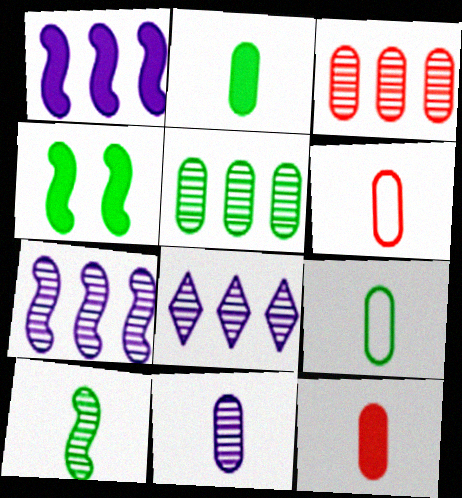[[2, 6, 11], 
[4, 6, 8], 
[9, 11, 12]]